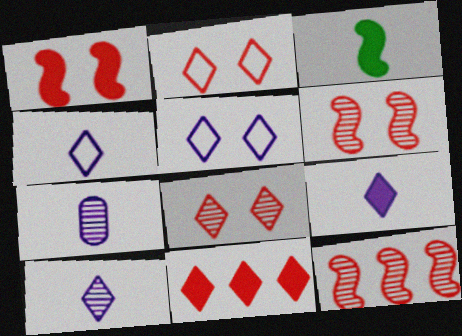[[4, 9, 10]]